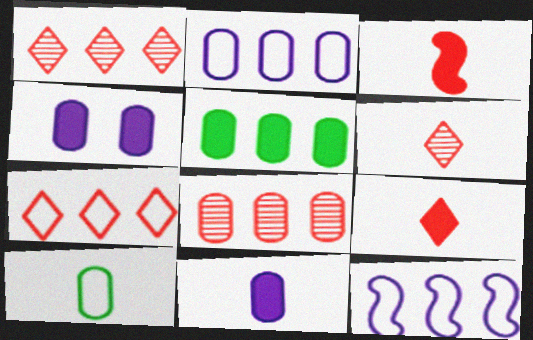[[1, 5, 12], 
[2, 5, 8], 
[4, 8, 10]]